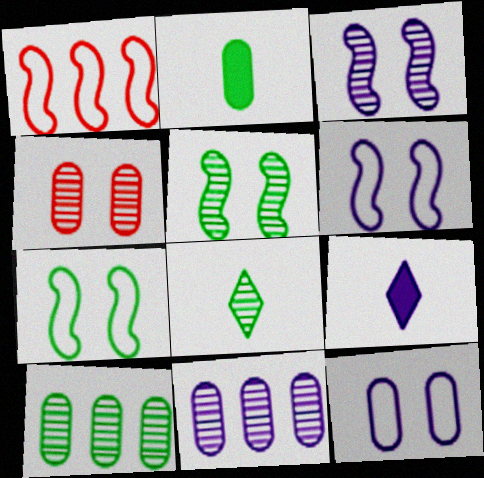[[5, 8, 10], 
[6, 9, 11]]